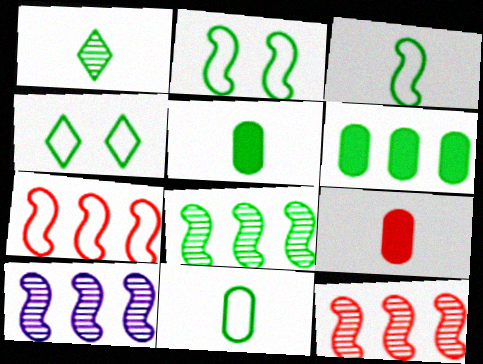[[1, 2, 6], 
[1, 3, 5], 
[4, 5, 8], 
[4, 9, 10], 
[8, 10, 12]]